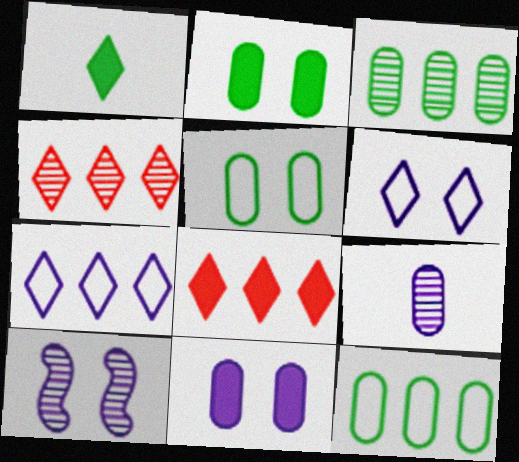[[1, 4, 6], 
[6, 10, 11]]